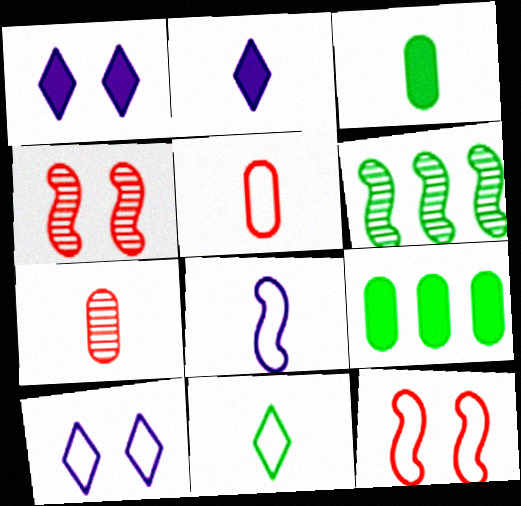[[1, 5, 6], 
[5, 8, 11]]